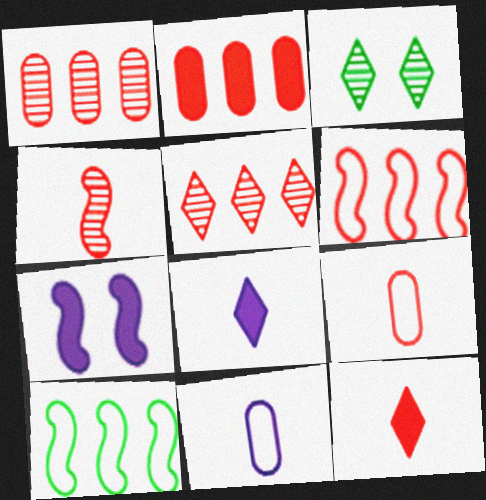[[2, 5, 6], 
[4, 7, 10], 
[4, 9, 12]]